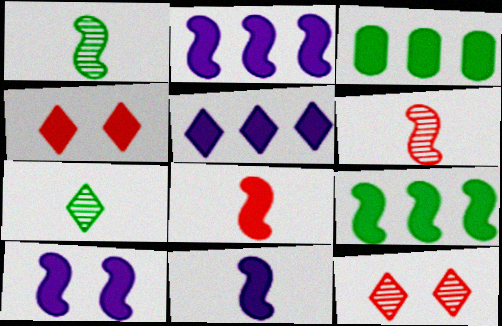[[2, 10, 11], 
[3, 4, 11], 
[8, 9, 10]]